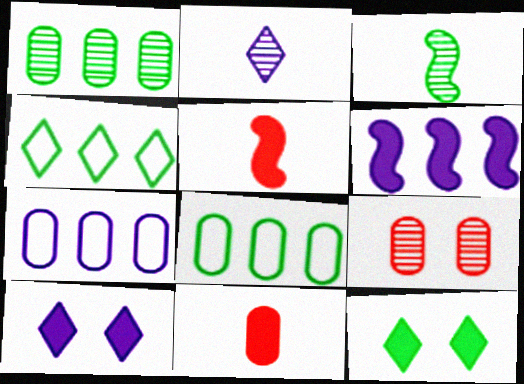[[3, 8, 12], 
[6, 11, 12]]